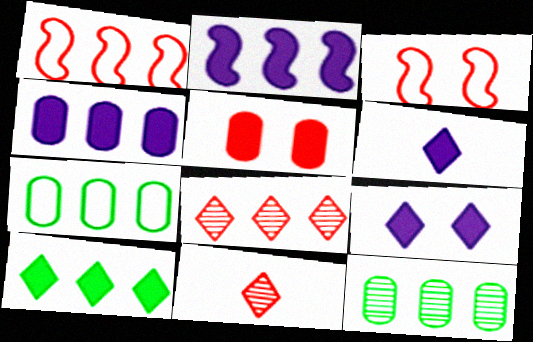[[1, 5, 11], 
[2, 7, 8], 
[3, 6, 12]]